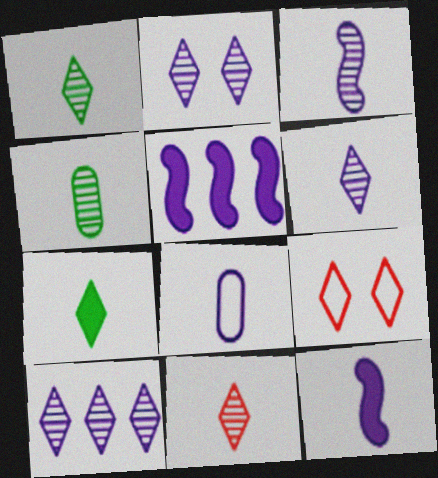[[1, 6, 11], 
[2, 5, 8], 
[2, 6, 10], 
[3, 4, 11], 
[4, 5, 9], 
[6, 8, 12], 
[7, 9, 10]]